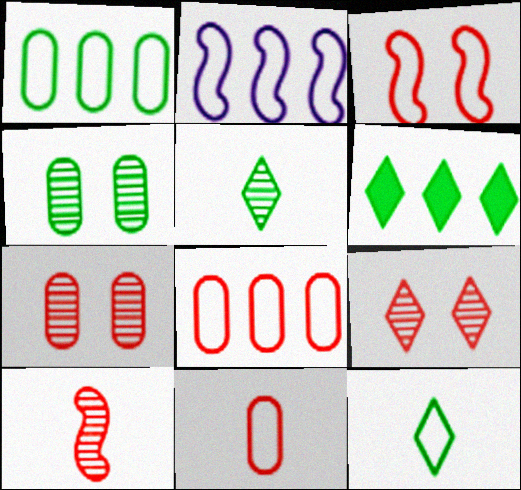[]